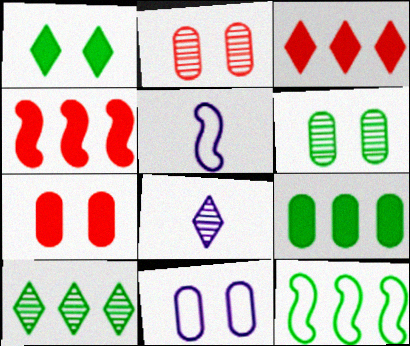[[3, 5, 6], 
[5, 7, 10], 
[6, 7, 11], 
[7, 8, 12], 
[9, 10, 12]]